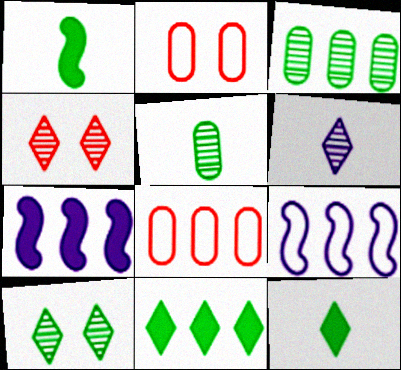[]